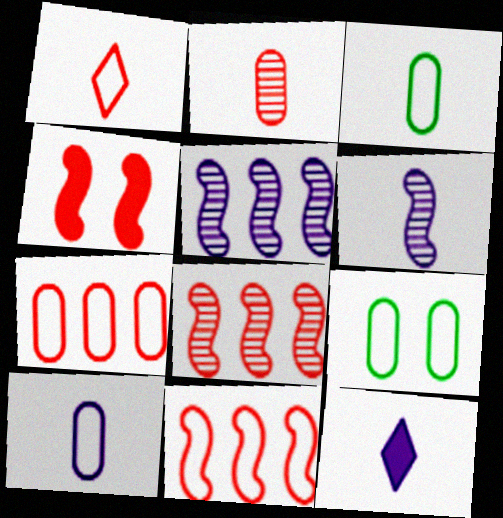[[6, 10, 12], 
[7, 9, 10], 
[8, 9, 12]]